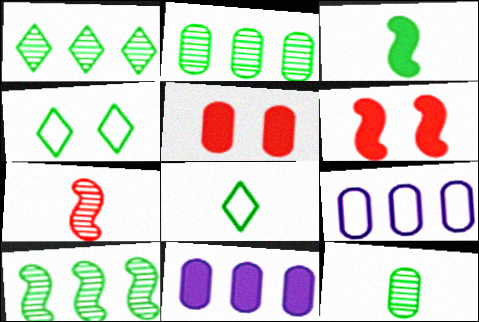[[1, 2, 10], 
[2, 3, 4], 
[3, 8, 12], 
[4, 7, 11], 
[5, 9, 12]]